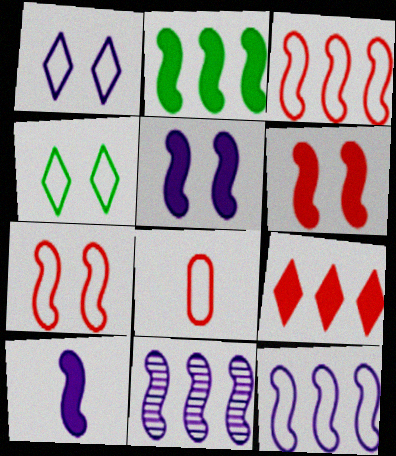[[2, 3, 11], 
[2, 6, 10], 
[4, 8, 12]]